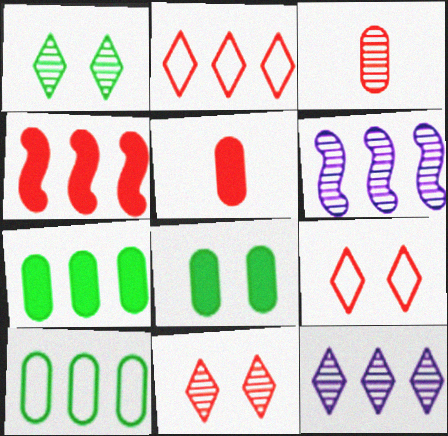[[1, 3, 6], 
[2, 6, 7], 
[3, 4, 9], 
[4, 10, 12]]